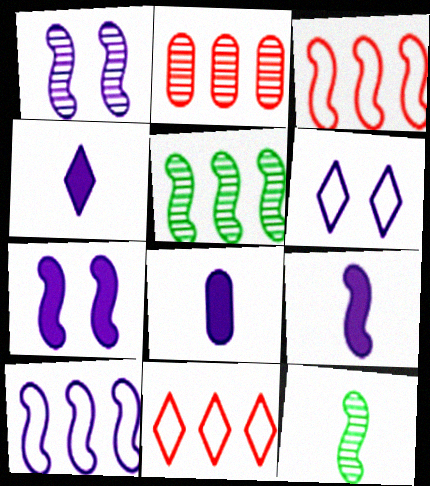[[1, 9, 10], 
[3, 7, 12], 
[4, 8, 9]]